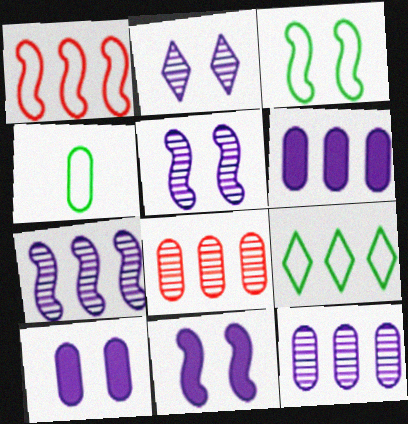[[3, 4, 9], 
[4, 8, 10]]